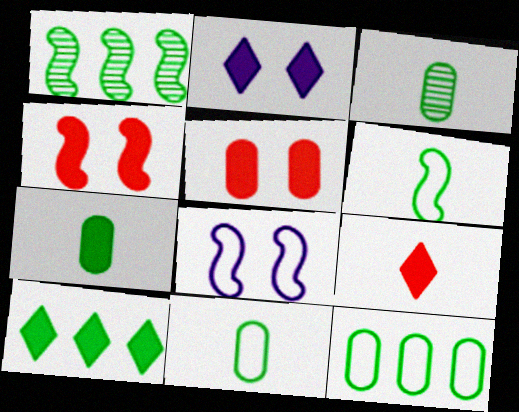[[1, 10, 12], 
[2, 9, 10], 
[3, 7, 11]]